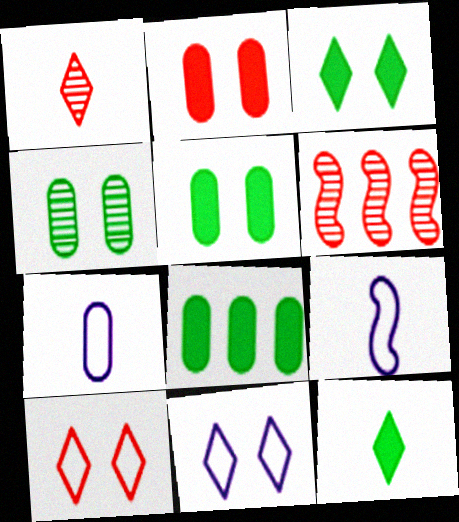[[3, 6, 7]]